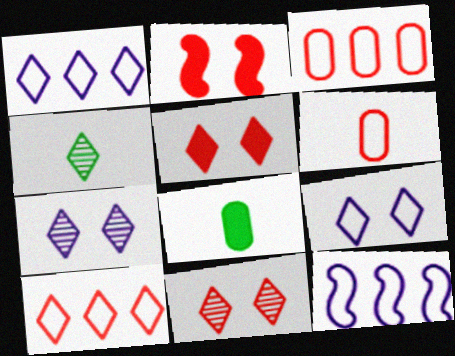[[1, 4, 5], 
[8, 11, 12]]